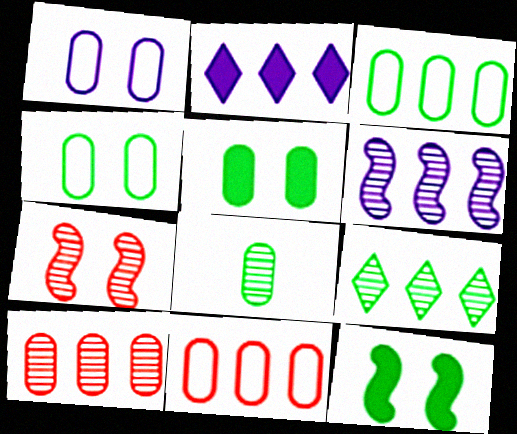[[3, 5, 8], 
[6, 9, 10]]